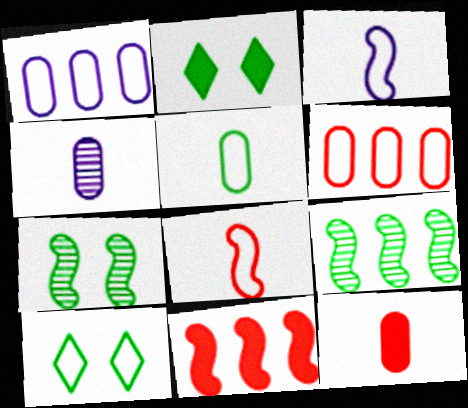[[1, 8, 10], 
[2, 5, 9], 
[3, 6, 10], 
[3, 7, 11], 
[4, 5, 12], 
[4, 10, 11]]